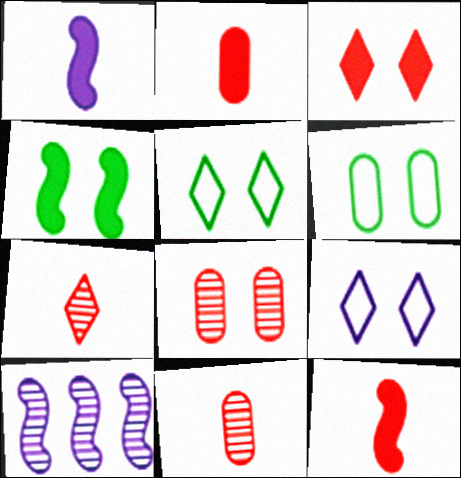[[2, 5, 10], 
[4, 8, 9]]